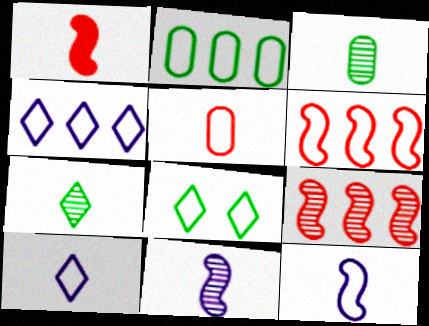[[1, 3, 10], 
[2, 4, 6]]